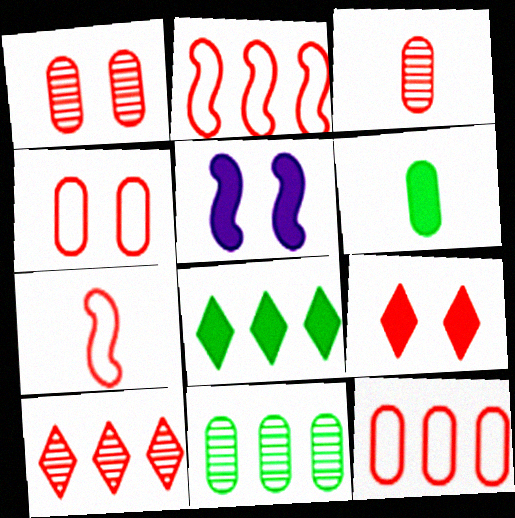[[2, 3, 9]]